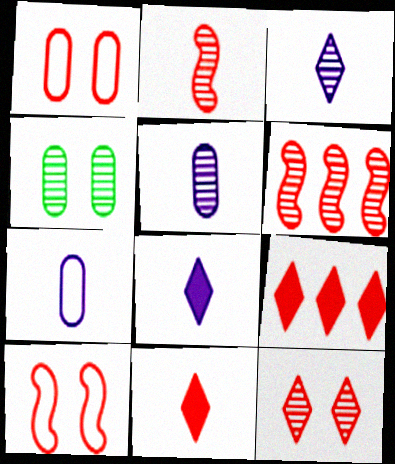[[1, 2, 9], 
[1, 6, 11], 
[3, 4, 6]]